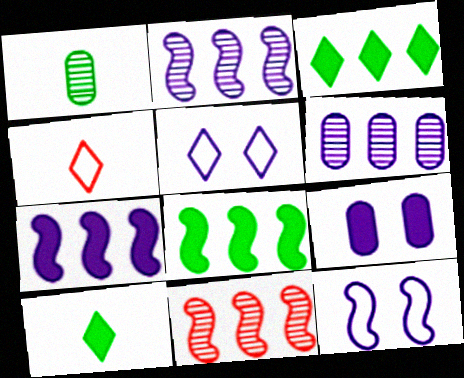[]